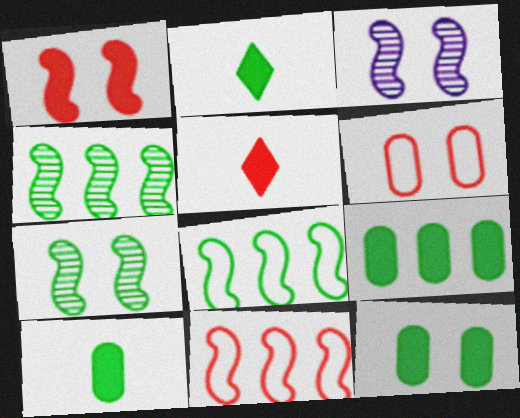[[9, 10, 12]]